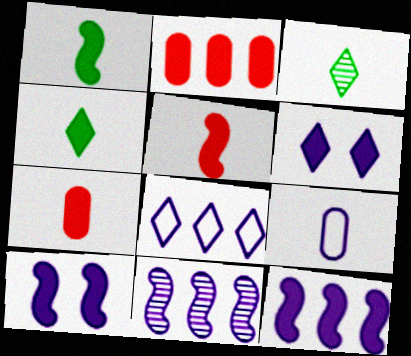[[1, 2, 6], 
[2, 4, 10], 
[3, 5, 9], 
[6, 9, 11]]